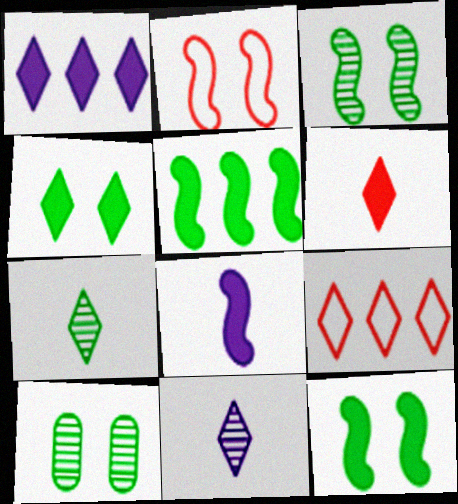[[1, 4, 6], 
[4, 9, 11], 
[8, 9, 10]]